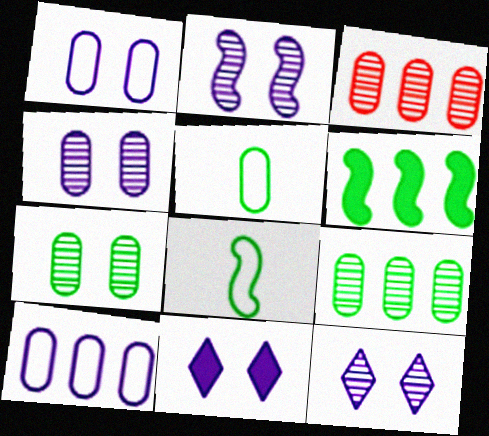[[1, 2, 11], 
[2, 4, 12], 
[3, 8, 11]]